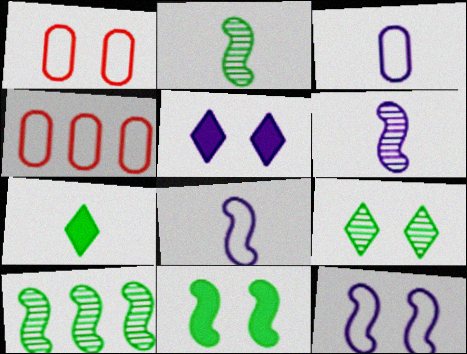[[2, 4, 5]]